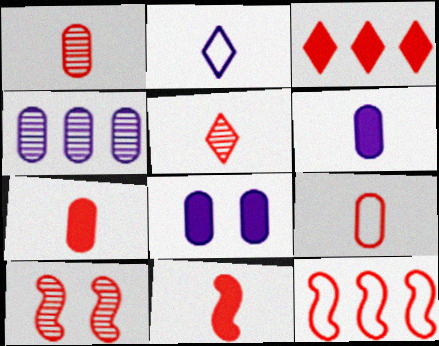[[1, 7, 9], 
[3, 9, 10], 
[5, 9, 11], 
[10, 11, 12]]